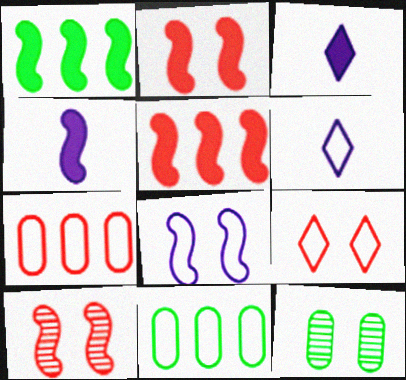[[1, 2, 4], 
[3, 10, 11], 
[5, 6, 12]]